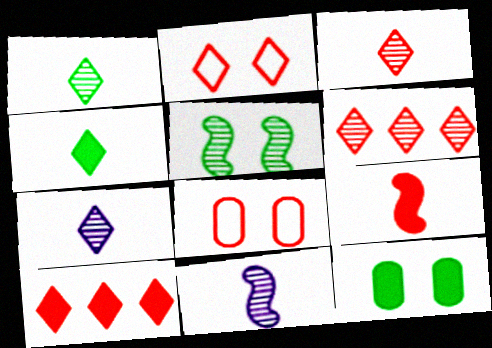[[1, 3, 7], 
[2, 3, 10], 
[6, 8, 9]]